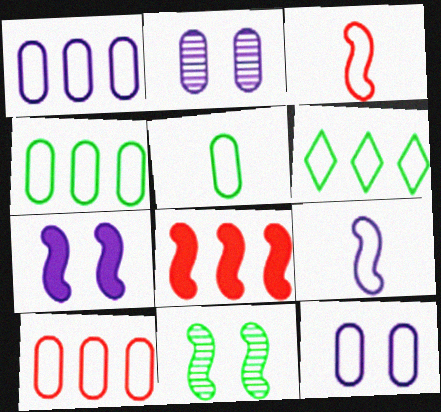[[1, 4, 10], 
[3, 6, 12], 
[5, 10, 12], 
[8, 9, 11]]